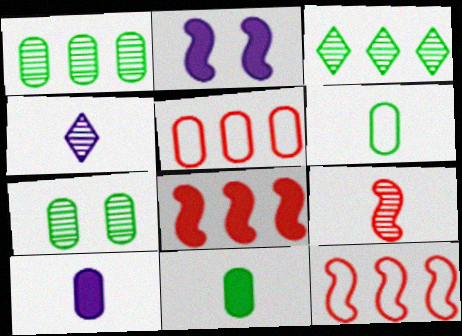[[5, 7, 10]]